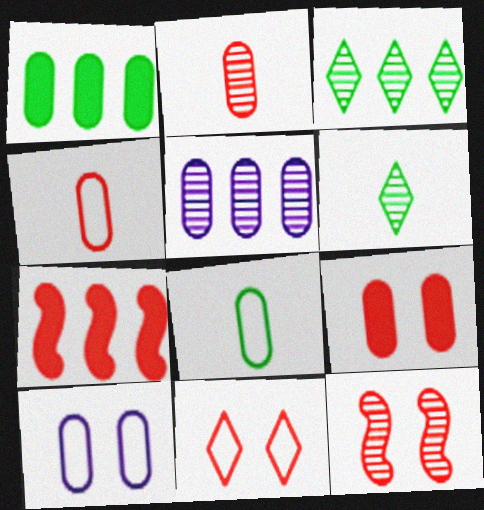[[1, 2, 10], 
[2, 7, 11], 
[5, 6, 12], 
[5, 8, 9], 
[6, 7, 10], 
[9, 11, 12]]